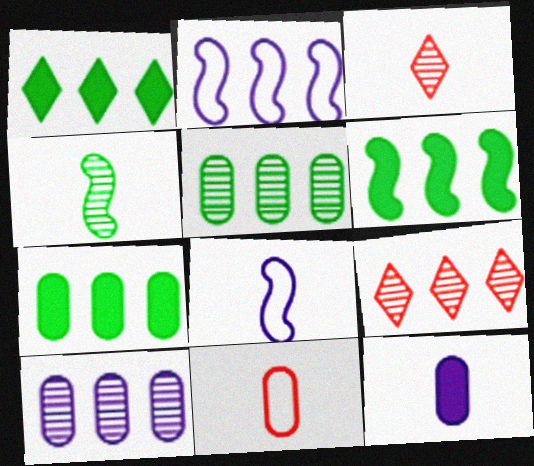[[1, 6, 7], 
[2, 7, 9]]